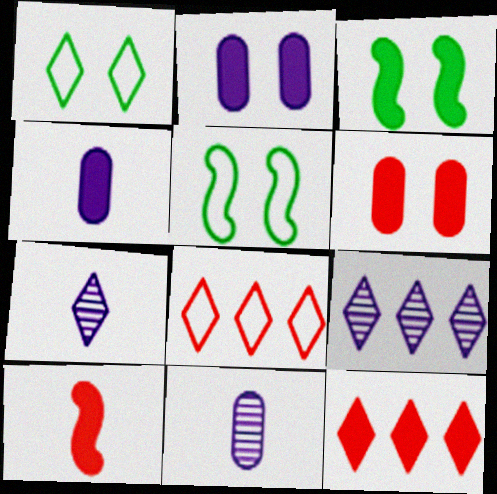[[1, 7, 12], 
[3, 4, 12], 
[3, 8, 11], 
[5, 11, 12], 
[6, 10, 12]]